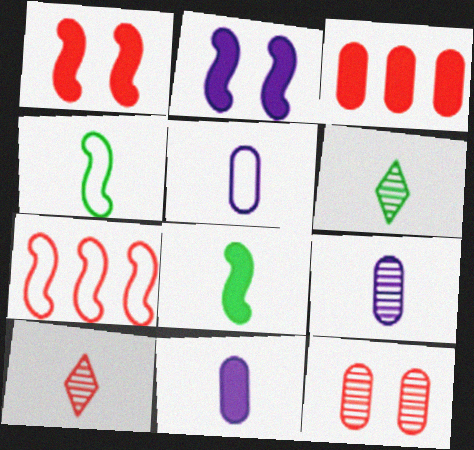[[4, 10, 11], 
[5, 8, 10], 
[5, 9, 11]]